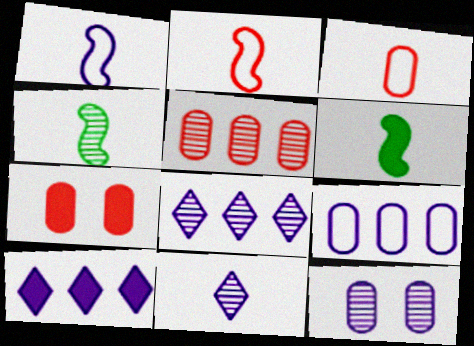[[1, 10, 12], 
[3, 5, 7], 
[3, 6, 11], 
[6, 7, 10]]